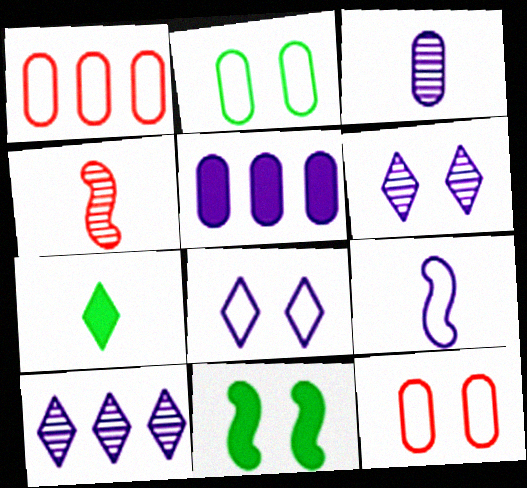[[5, 6, 9], 
[6, 11, 12]]